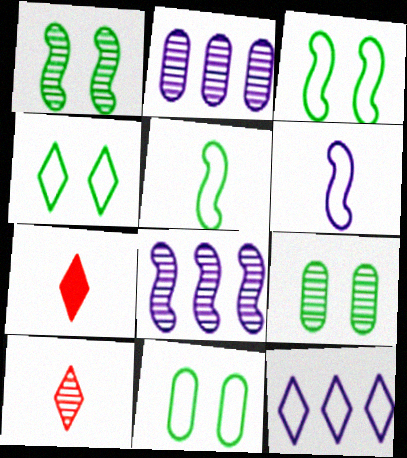[[1, 2, 10], 
[2, 3, 7], 
[3, 4, 11], 
[7, 8, 11], 
[8, 9, 10]]